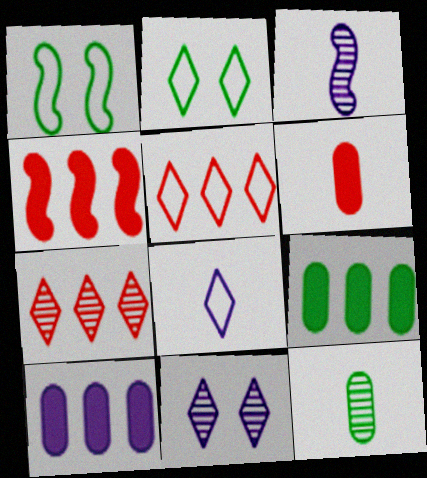[[1, 3, 4], 
[2, 5, 8]]